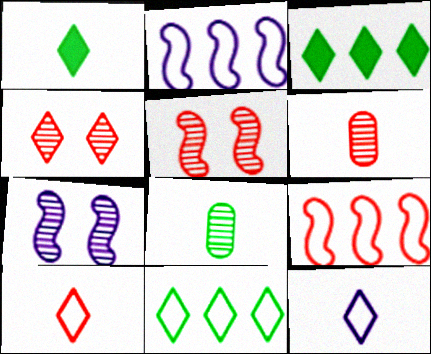[[3, 4, 12]]